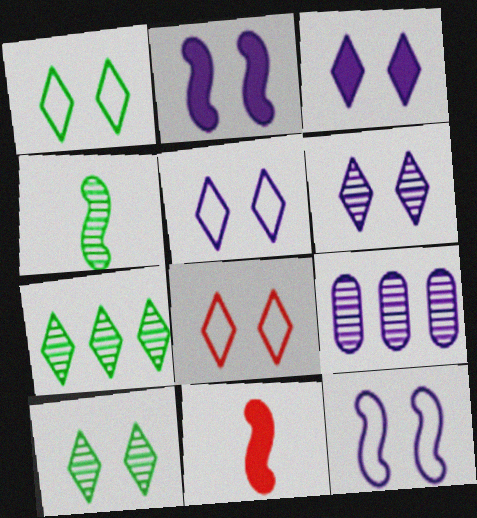[[1, 5, 8], 
[1, 9, 11], 
[3, 5, 6], 
[3, 8, 10]]